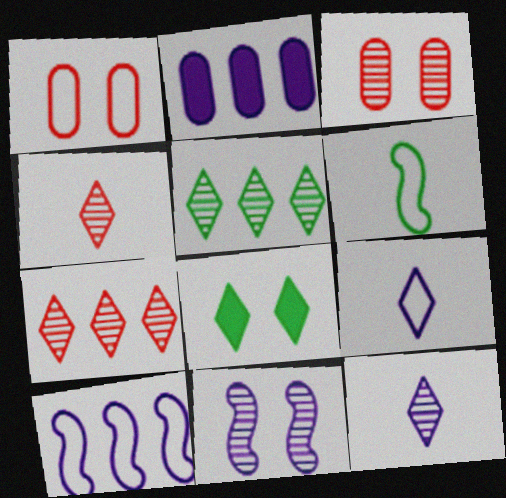[[1, 8, 11], 
[2, 9, 11], 
[7, 8, 9]]